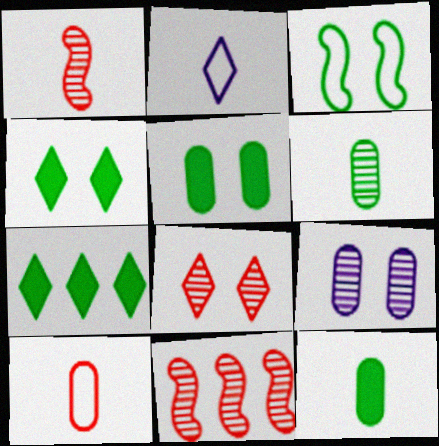[[1, 2, 12], 
[2, 5, 11], 
[2, 7, 8], 
[3, 6, 7]]